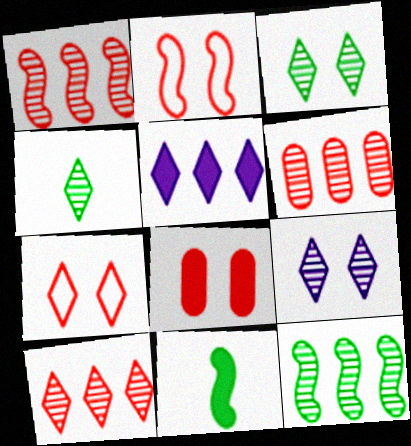[[1, 6, 10], 
[4, 5, 7], 
[4, 9, 10], 
[5, 8, 11]]